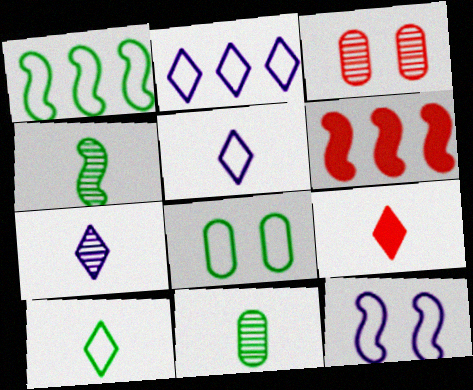[[1, 8, 10], 
[4, 6, 12], 
[6, 7, 8], 
[7, 9, 10]]